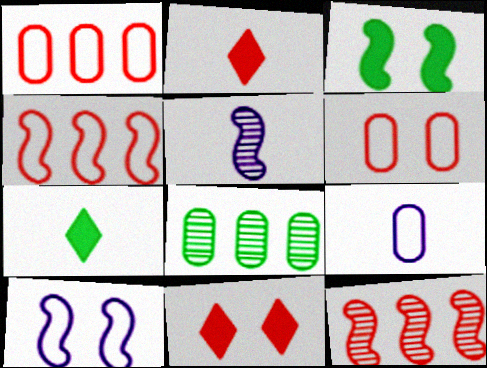[[2, 6, 12], 
[2, 8, 10], 
[3, 4, 5]]